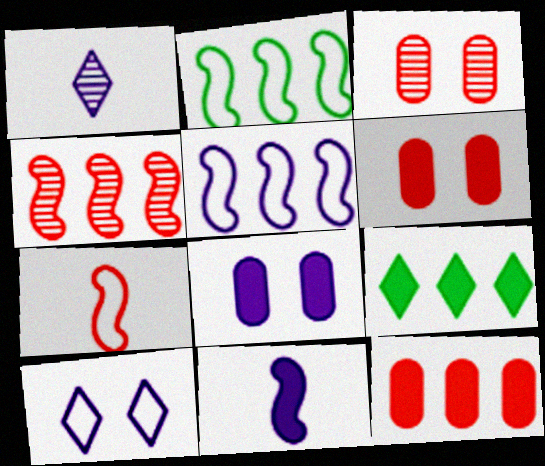[[1, 2, 6], 
[1, 5, 8], 
[6, 9, 11]]